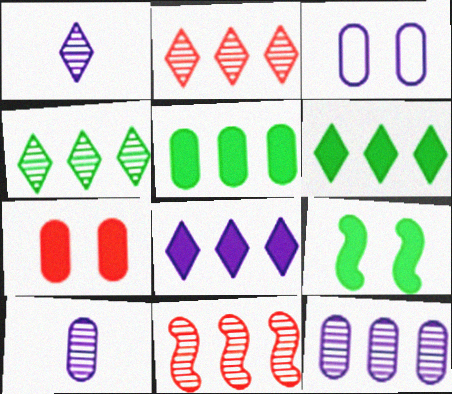[[4, 11, 12]]